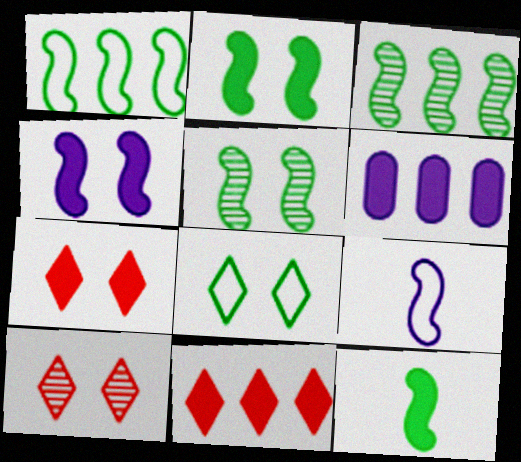[[1, 5, 12], 
[6, 7, 12]]